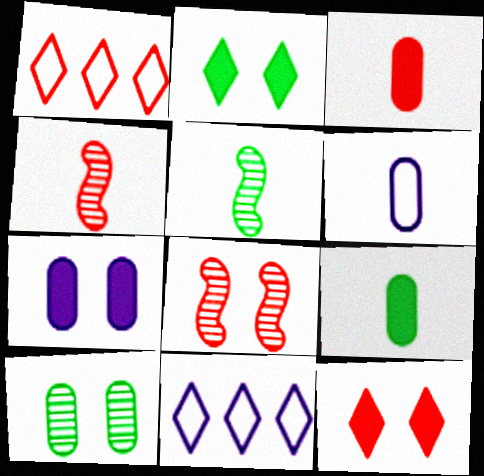[[1, 3, 8], 
[1, 5, 7], 
[8, 9, 11]]